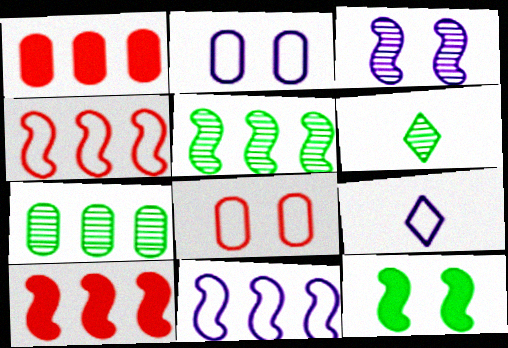[[2, 6, 10], 
[2, 9, 11], 
[5, 10, 11]]